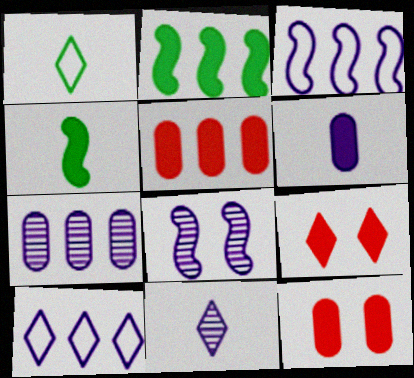[[1, 5, 8], 
[2, 6, 9], 
[6, 8, 10], 
[7, 8, 11]]